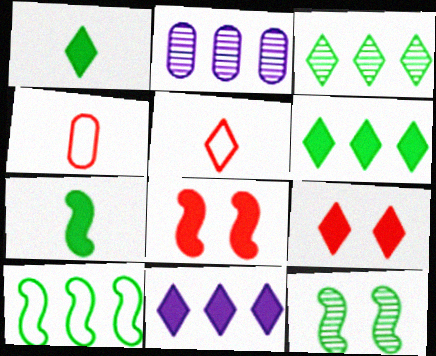[[1, 9, 11], 
[4, 11, 12], 
[7, 10, 12]]